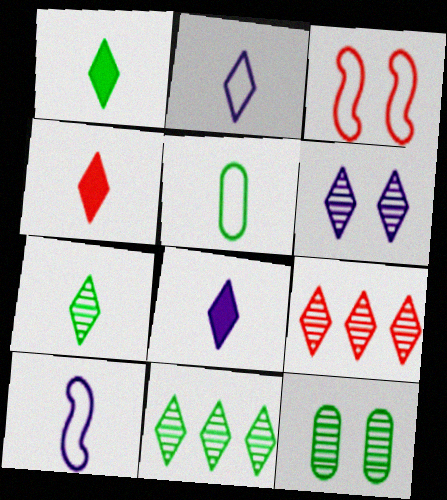[[1, 4, 8], 
[2, 4, 7], 
[6, 7, 9]]